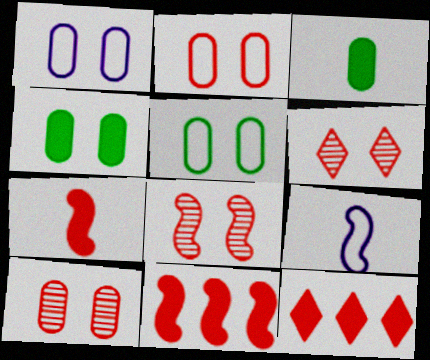[[1, 2, 5], 
[1, 4, 10], 
[6, 8, 10]]